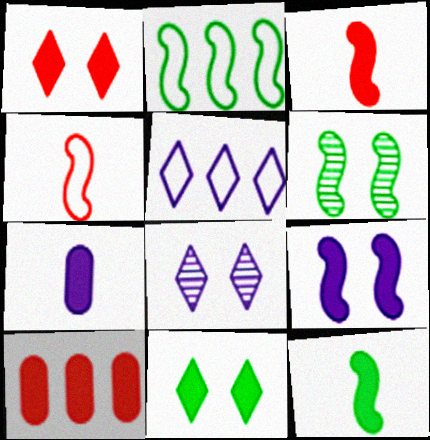[[1, 3, 10], 
[2, 6, 12]]